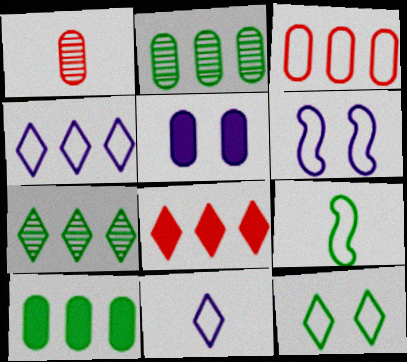[[4, 7, 8]]